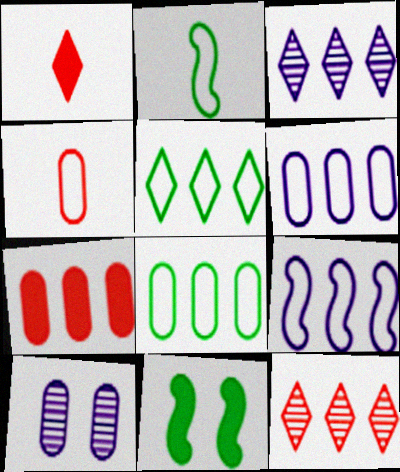[[3, 4, 11]]